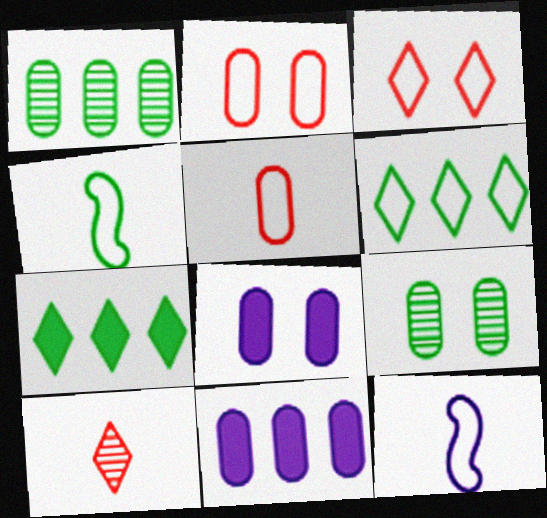[[1, 5, 8], 
[2, 6, 12], 
[2, 8, 9], 
[4, 7, 9], 
[5, 9, 11]]